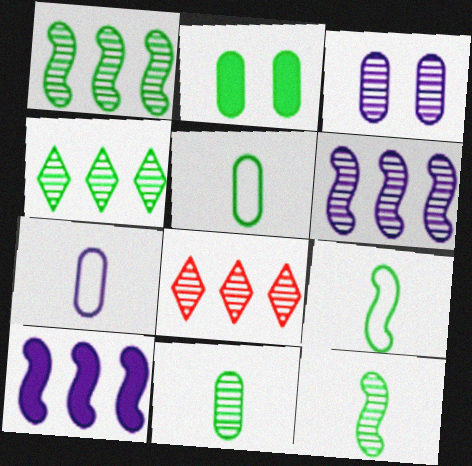[[2, 4, 9], 
[3, 8, 12]]